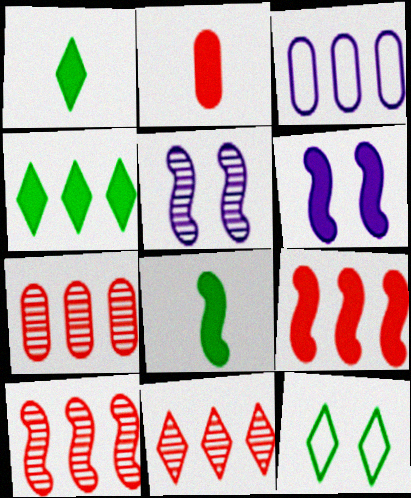[[2, 4, 6], 
[3, 4, 10], 
[6, 8, 9], 
[7, 10, 11]]